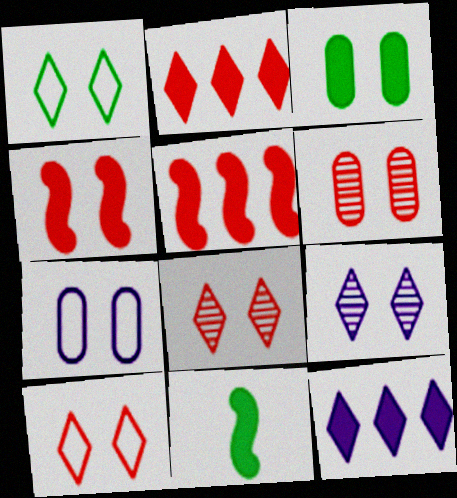[[3, 6, 7], 
[4, 6, 10]]